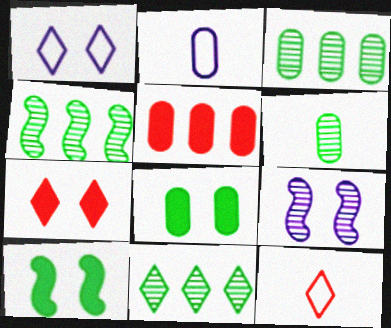[[2, 4, 7], 
[3, 4, 11]]